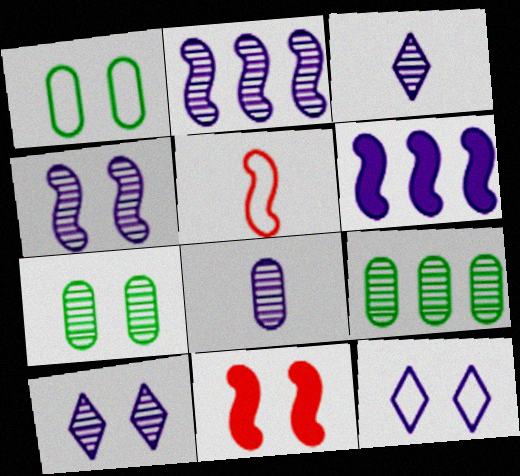[[1, 10, 11], 
[2, 8, 10], 
[6, 8, 12], 
[7, 11, 12]]